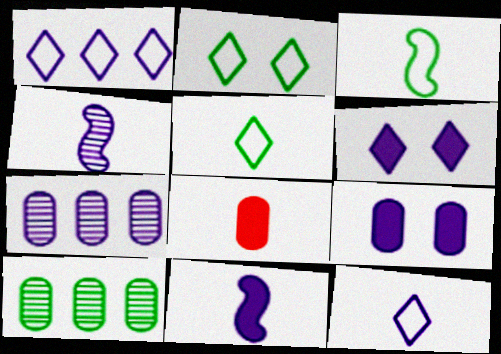[[1, 4, 9], 
[4, 5, 8]]